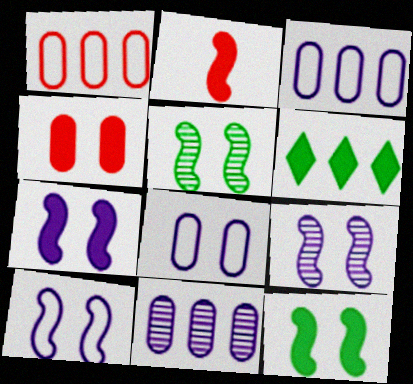[[7, 9, 10]]